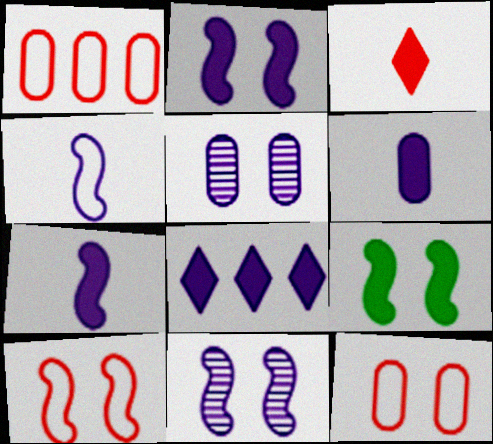[[2, 6, 8], 
[4, 5, 8], 
[9, 10, 11]]